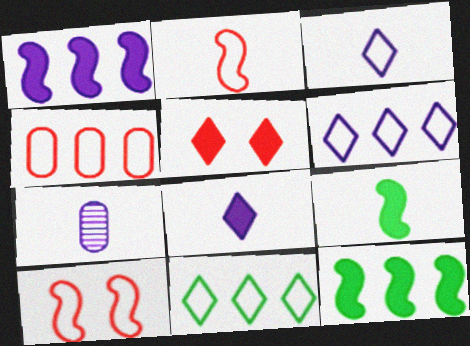[]